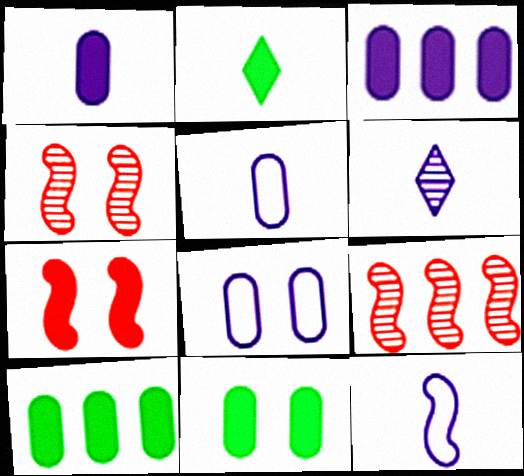[[1, 6, 12], 
[2, 3, 7], 
[2, 8, 9]]